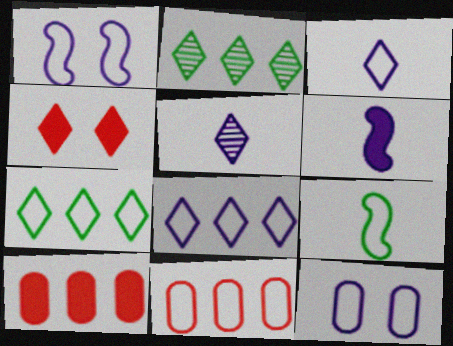[[2, 3, 4], 
[4, 5, 7]]